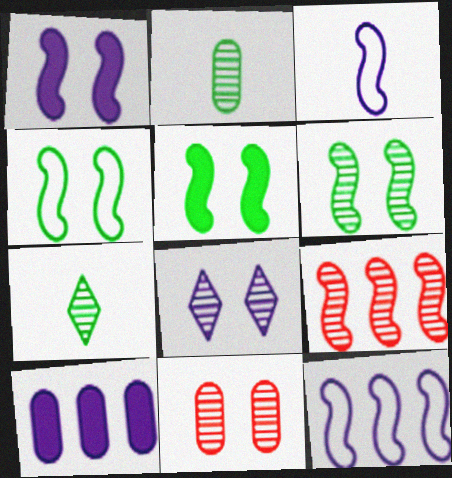[[2, 8, 9], 
[3, 5, 9], 
[3, 8, 10], 
[4, 5, 6], 
[6, 8, 11]]